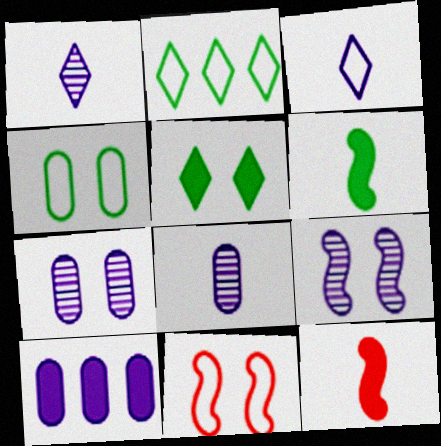[[2, 7, 12], 
[3, 9, 10], 
[5, 7, 11], 
[5, 10, 12]]